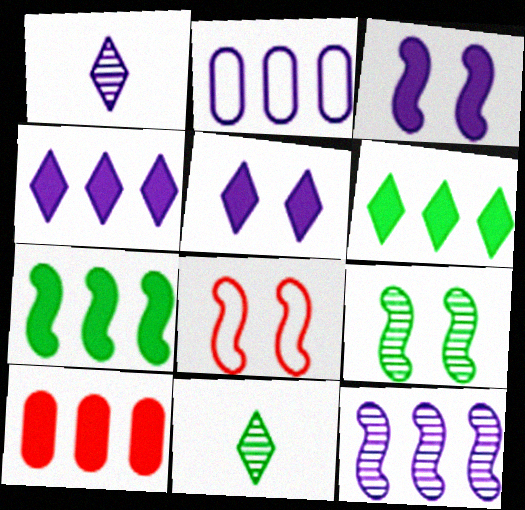[[1, 2, 3], 
[2, 4, 12], 
[3, 8, 9], 
[4, 7, 10]]